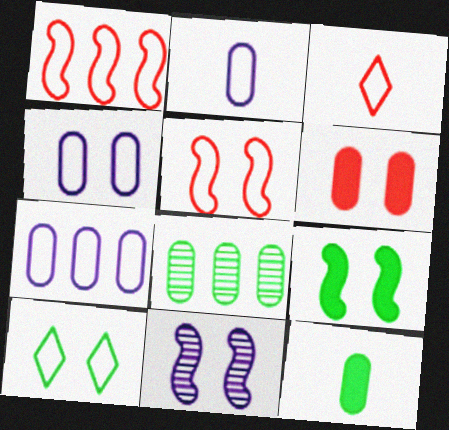[[1, 2, 10], 
[2, 4, 7], 
[2, 6, 8], 
[4, 5, 10], 
[5, 9, 11], 
[6, 10, 11]]